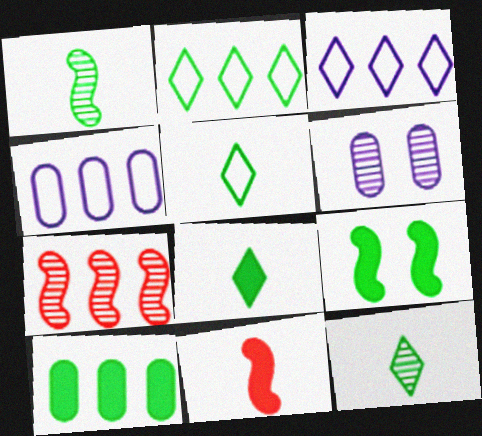[[2, 6, 11], 
[3, 7, 10], 
[5, 8, 12], 
[6, 7, 12], 
[8, 9, 10]]